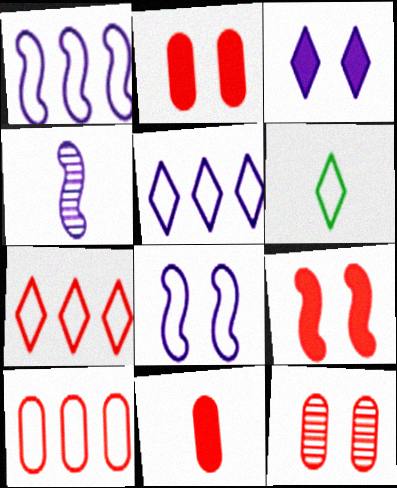[[4, 6, 11], 
[6, 8, 10], 
[10, 11, 12]]